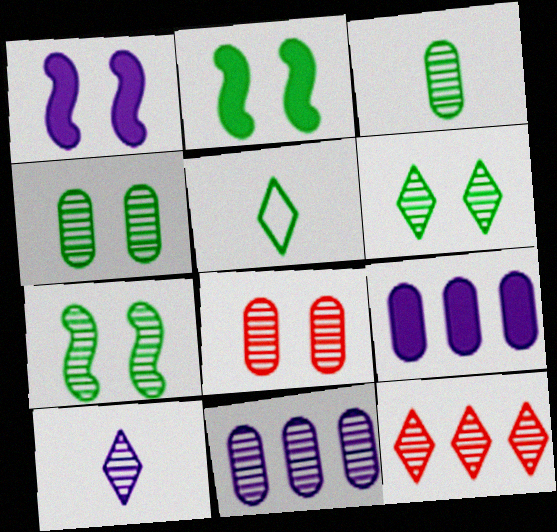[[3, 8, 11], 
[4, 6, 7], 
[6, 10, 12]]